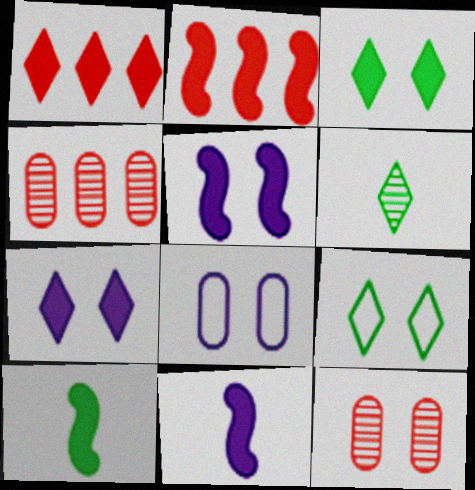[[2, 5, 10], 
[2, 6, 8], 
[4, 9, 11], 
[5, 9, 12]]